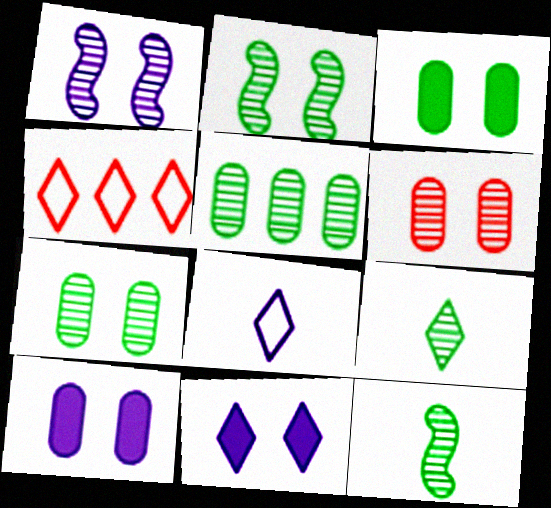[[2, 5, 9], 
[4, 9, 11], 
[4, 10, 12]]